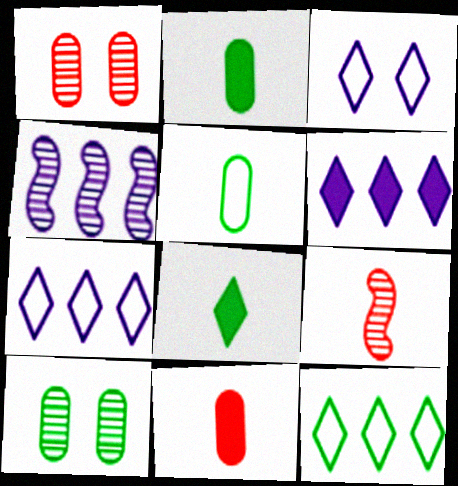[]